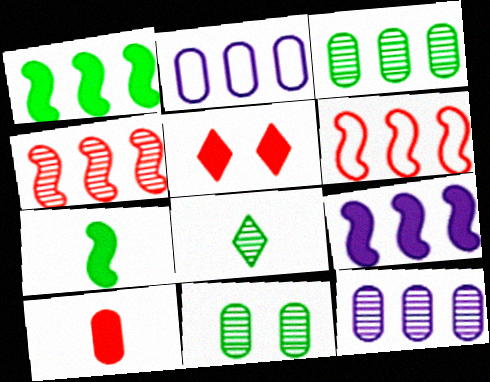[[2, 10, 11]]